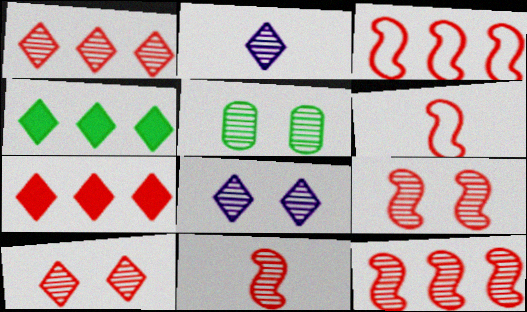[[2, 5, 12], 
[5, 8, 9], 
[9, 11, 12]]